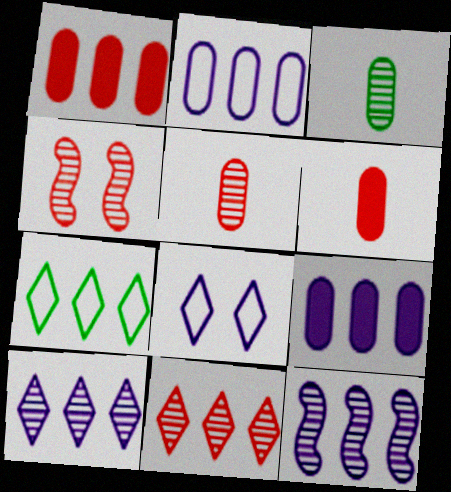[[1, 7, 12], 
[3, 4, 10], 
[4, 5, 11]]